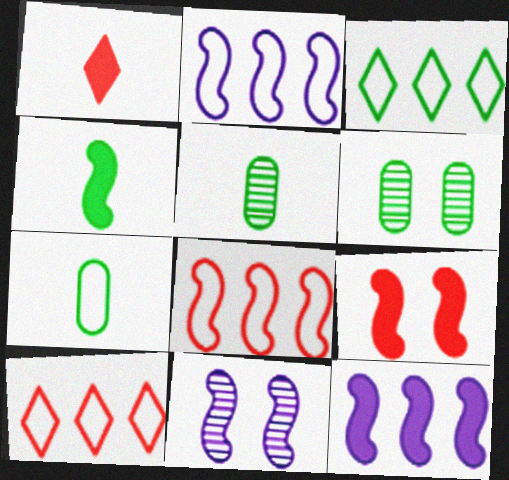[[1, 2, 6], 
[3, 4, 6], 
[4, 8, 11], 
[4, 9, 12]]